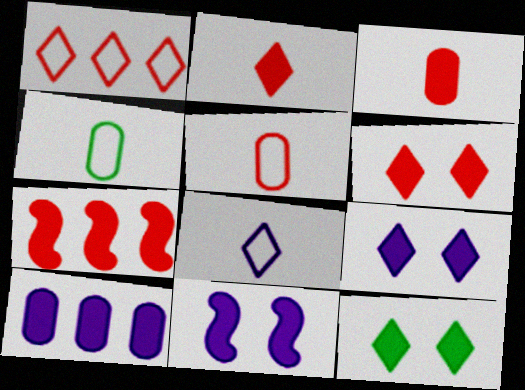[[3, 6, 7], 
[6, 9, 12]]